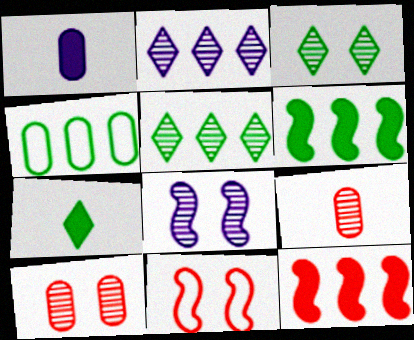[[1, 4, 10], 
[1, 5, 11], 
[2, 4, 12], 
[3, 8, 10], 
[4, 5, 6], 
[5, 8, 9]]